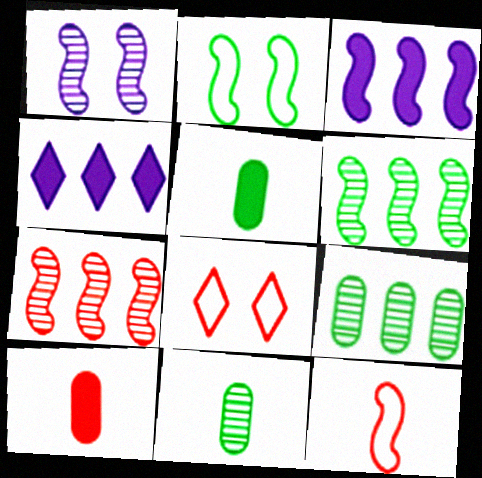[[3, 8, 11], 
[7, 8, 10]]